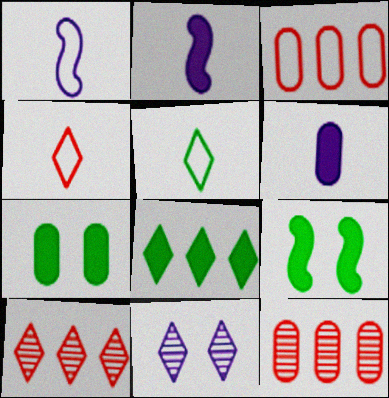[[1, 7, 10], 
[4, 8, 11]]